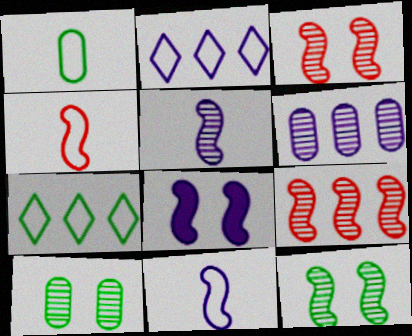[[5, 9, 12]]